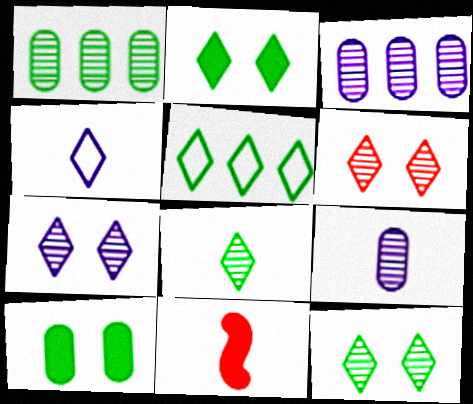[[2, 5, 8], 
[6, 7, 12]]